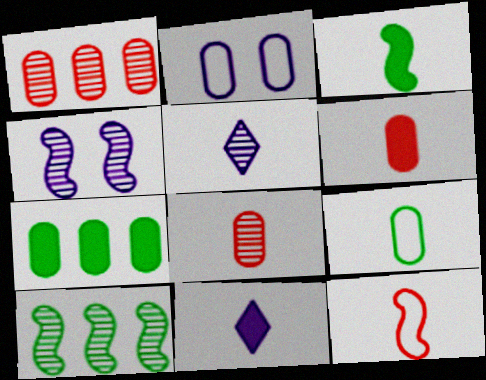[[2, 7, 8], 
[3, 6, 11]]